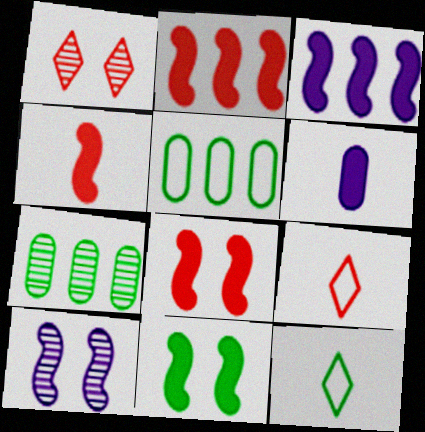[[2, 4, 8], 
[3, 4, 11], 
[7, 11, 12]]